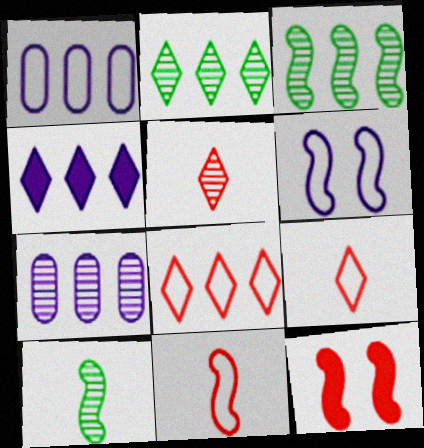[[2, 4, 8]]